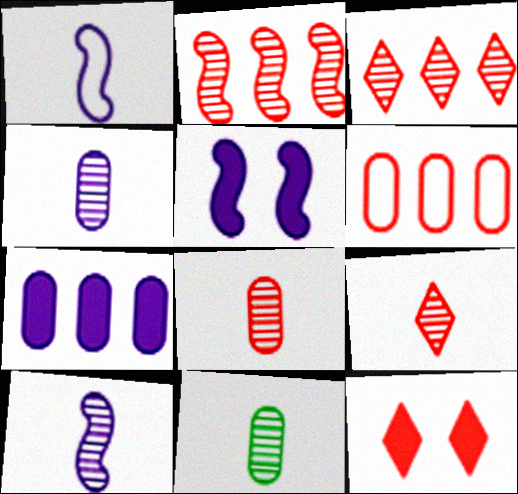[[4, 8, 11], 
[9, 10, 11]]